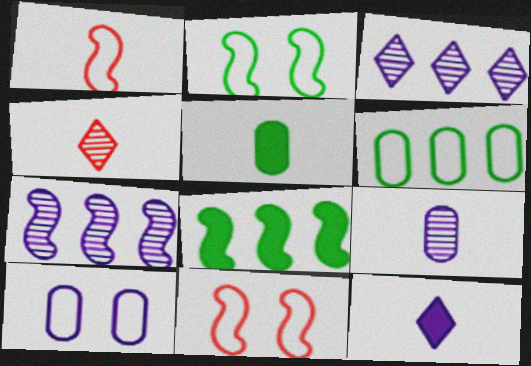[[3, 5, 11], 
[4, 8, 10], 
[7, 10, 12]]